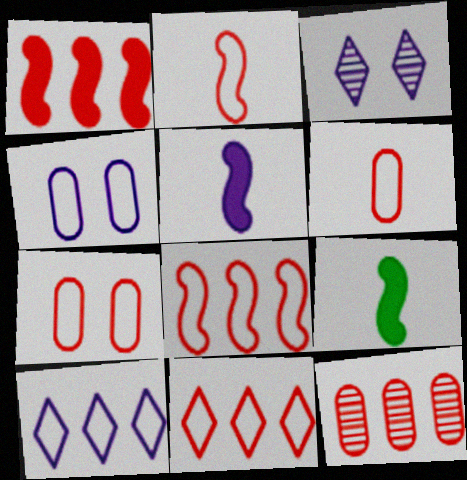[[1, 11, 12], 
[2, 7, 11]]